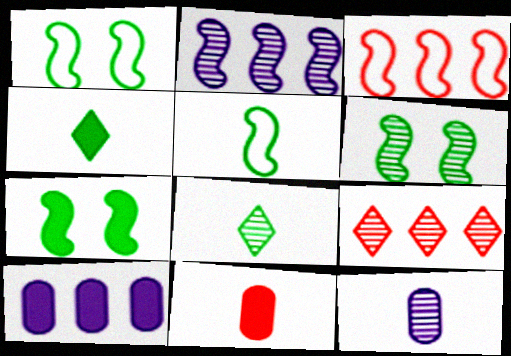[[1, 6, 7], 
[6, 9, 12]]